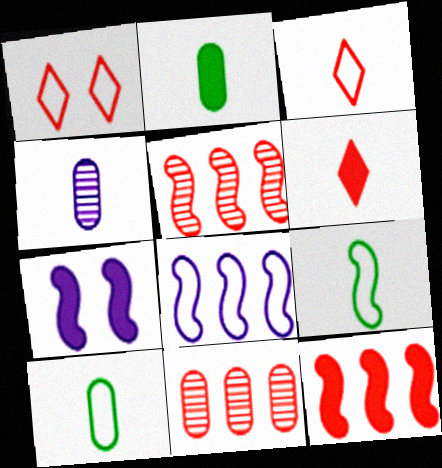[[1, 8, 10], 
[4, 6, 9], 
[5, 7, 9]]